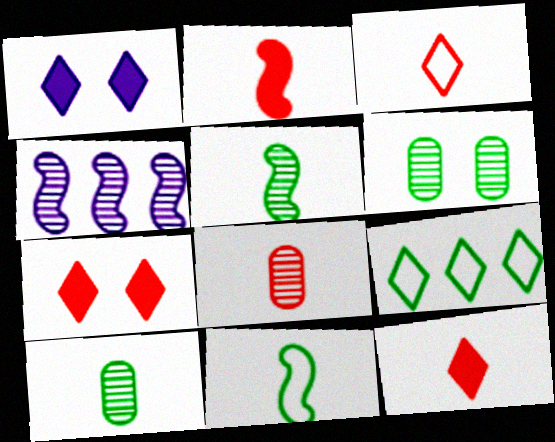[[2, 3, 8]]